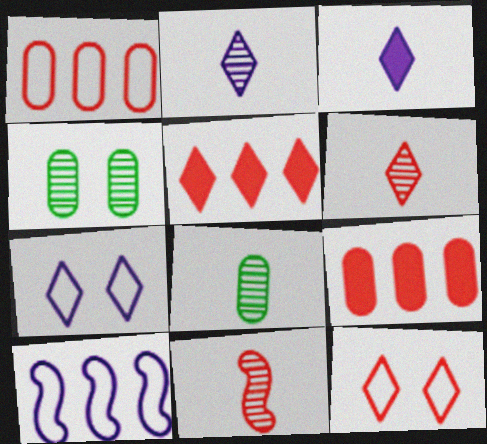[[2, 8, 11], 
[5, 6, 12], 
[9, 11, 12]]